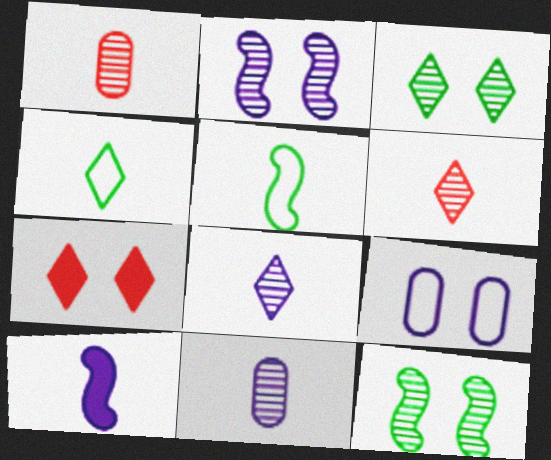[[1, 4, 10], 
[7, 9, 12]]